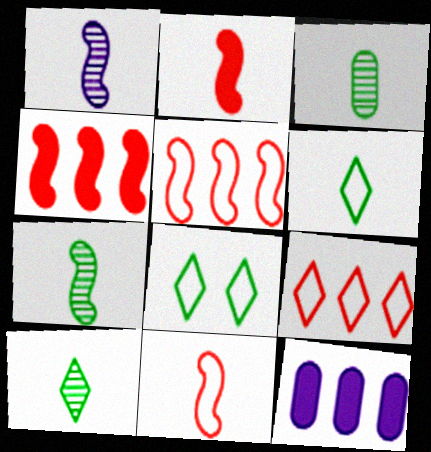[[3, 7, 10]]